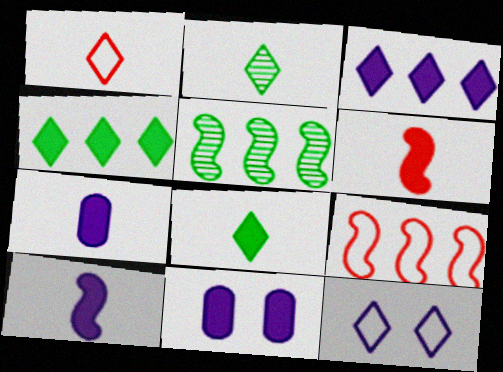[[1, 5, 11], 
[2, 9, 11], 
[3, 10, 11], 
[4, 6, 11], 
[6, 7, 8]]